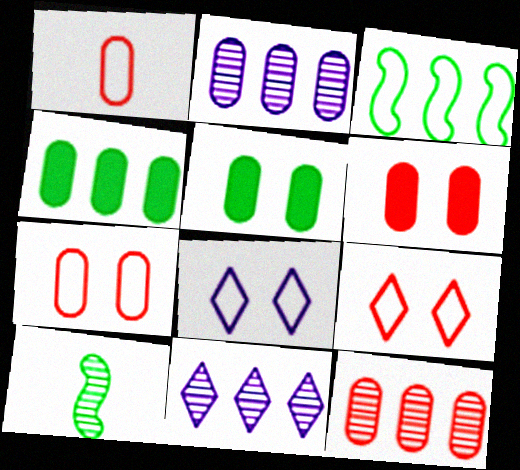[[1, 2, 5], 
[1, 3, 8], 
[1, 6, 12]]